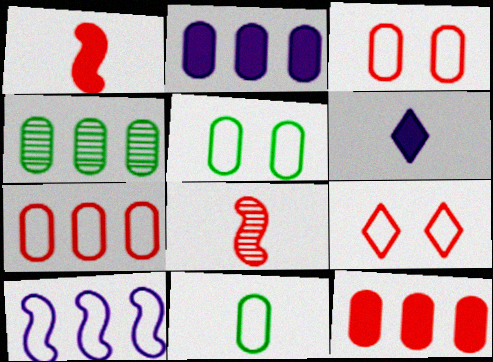[[2, 4, 7], 
[6, 8, 11], 
[8, 9, 12], 
[9, 10, 11]]